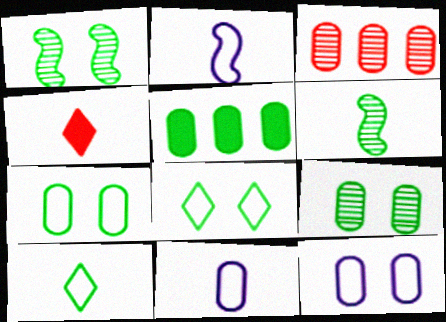[[1, 5, 10], 
[4, 6, 11], 
[5, 6, 8]]